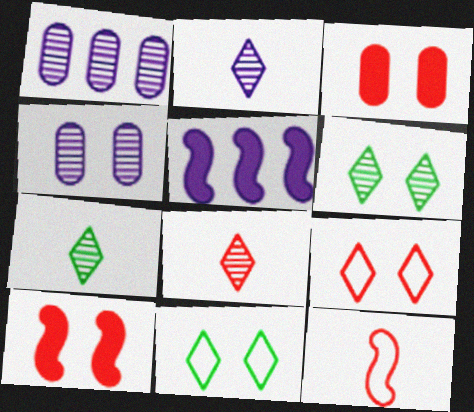[[2, 7, 8], 
[4, 10, 11]]